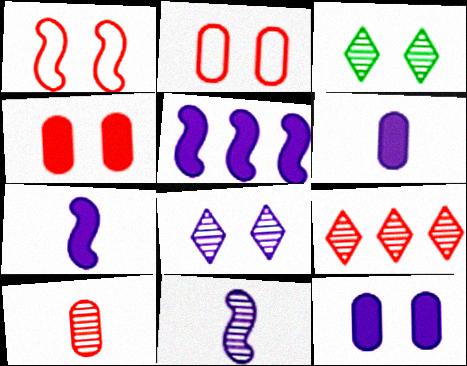[[1, 3, 12]]